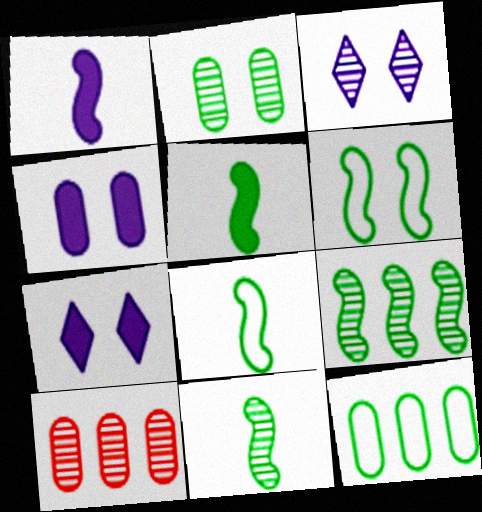[[3, 10, 11], 
[5, 6, 9], 
[5, 8, 11], 
[7, 8, 10]]